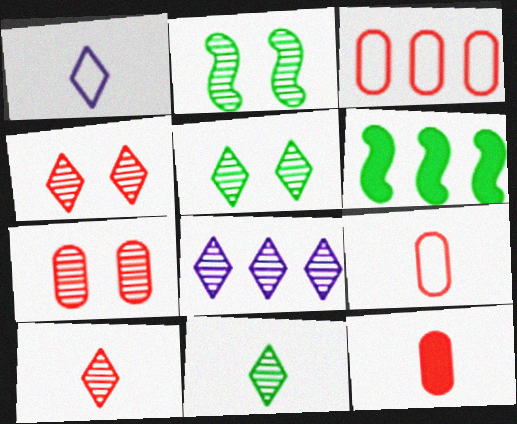[[1, 6, 7], 
[3, 6, 8], 
[3, 7, 12], 
[4, 8, 11], 
[5, 8, 10]]